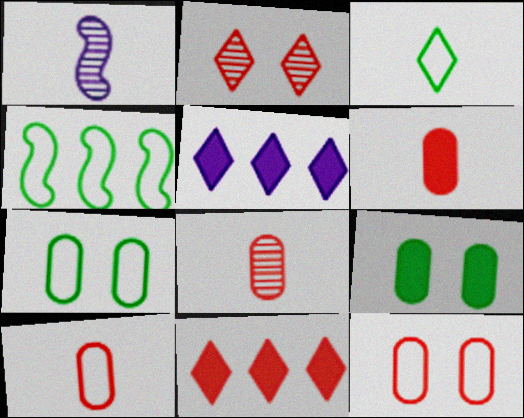[[1, 3, 6], 
[1, 7, 11], 
[2, 3, 5], 
[3, 4, 7], 
[6, 8, 10]]